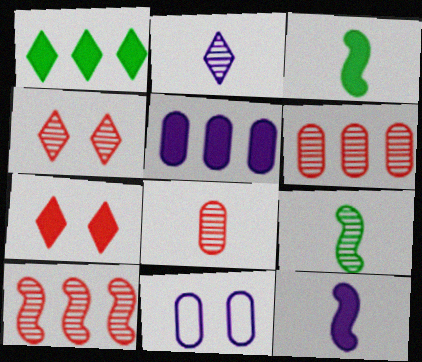[[2, 8, 9], 
[3, 5, 7], 
[4, 8, 10]]